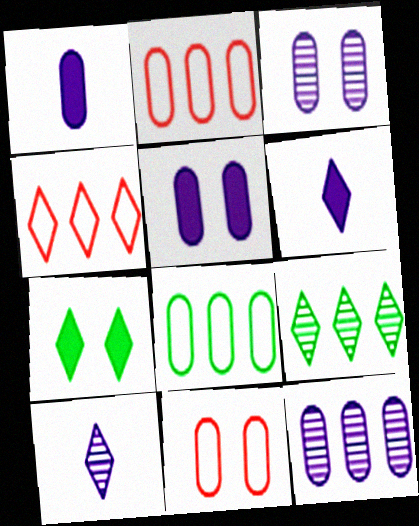[[4, 7, 10]]